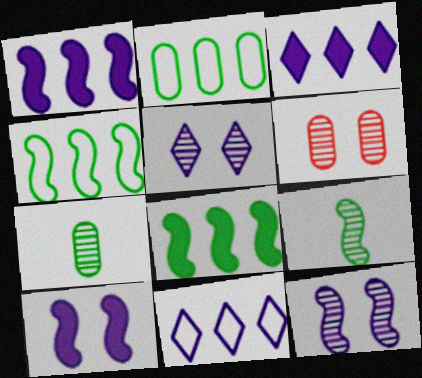[]